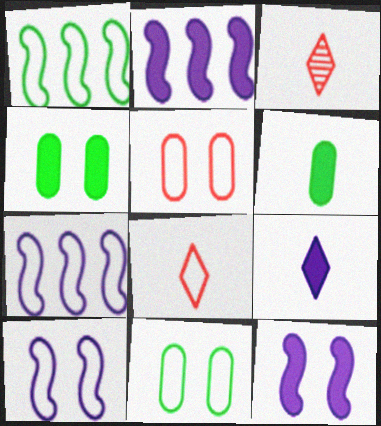[[2, 3, 11], 
[3, 4, 7], 
[7, 8, 11]]